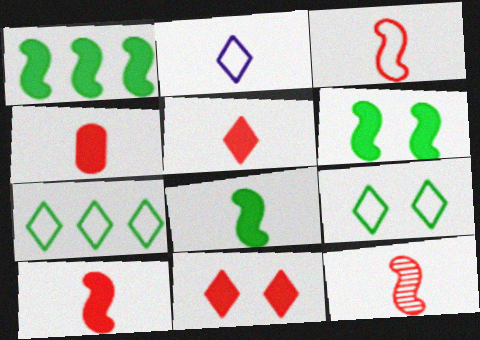[[1, 6, 8], 
[3, 10, 12], 
[4, 5, 10]]